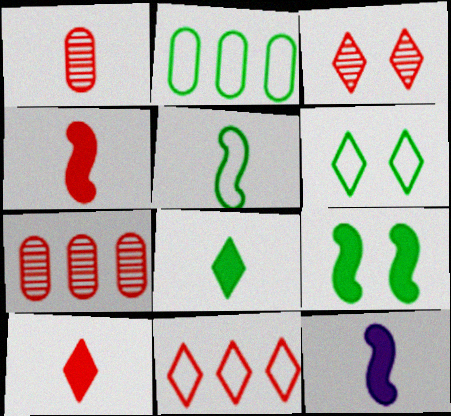[[2, 3, 12], 
[2, 5, 6], 
[3, 10, 11], 
[6, 7, 12]]